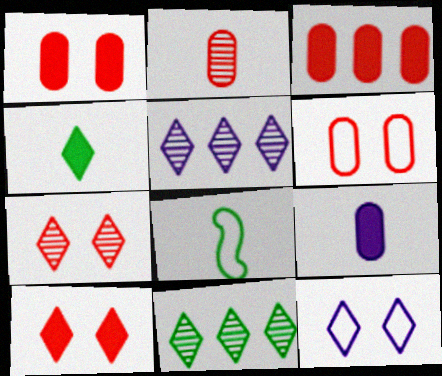[[1, 5, 8], 
[2, 3, 6]]